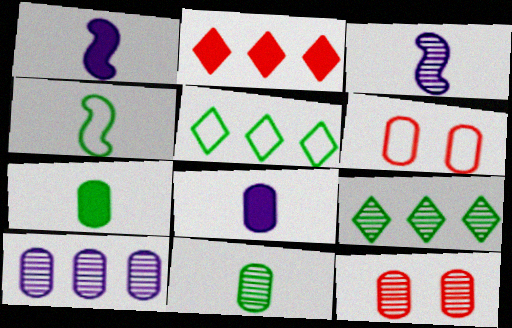[[1, 5, 12], 
[1, 6, 9], 
[3, 9, 12], 
[6, 7, 10], 
[10, 11, 12]]